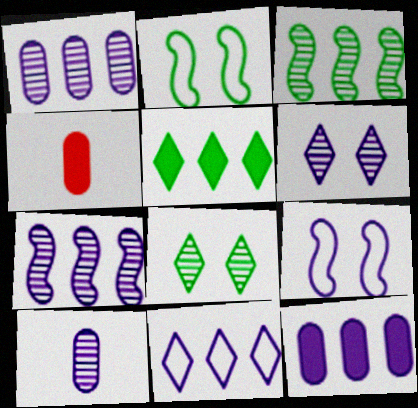[[6, 7, 10], 
[7, 11, 12]]